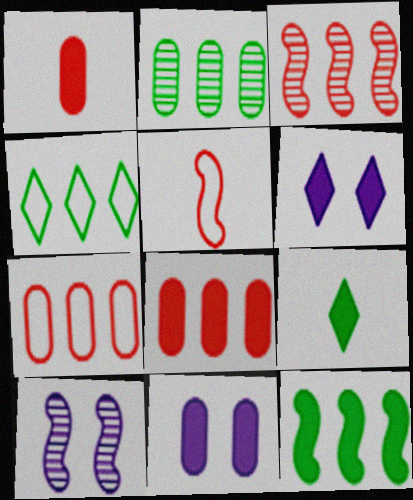[[1, 4, 10], 
[1, 6, 12], 
[2, 4, 12], 
[2, 5, 6], 
[5, 10, 12], 
[7, 9, 10]]